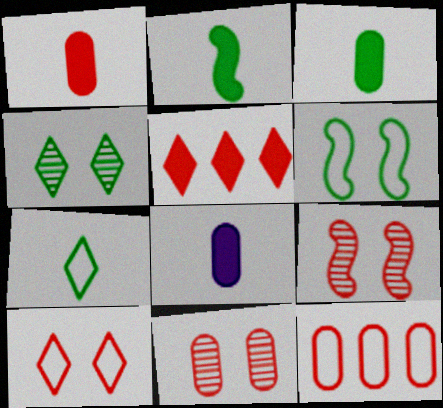[[1, 3, 8], 
[1, 11, 12]]